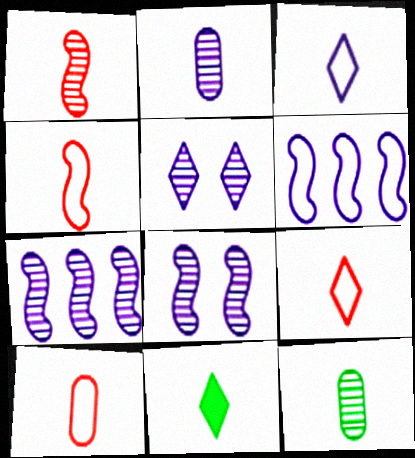[[2, 4, 11], 
[2, 5, 7], 
[4, 9, 10]]